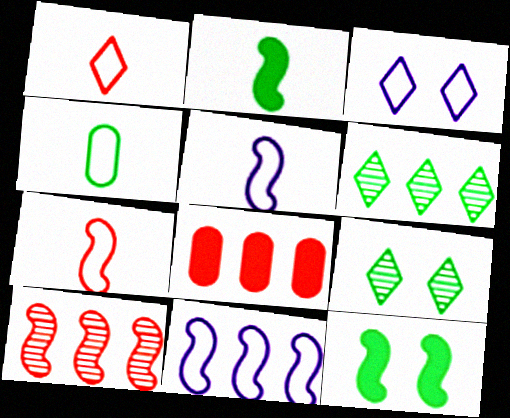[[1, 4, 5], 
[4, 6, 12], 
[5, 8, 9], 
[5, 10, 12], 
[6, 8, 11]]